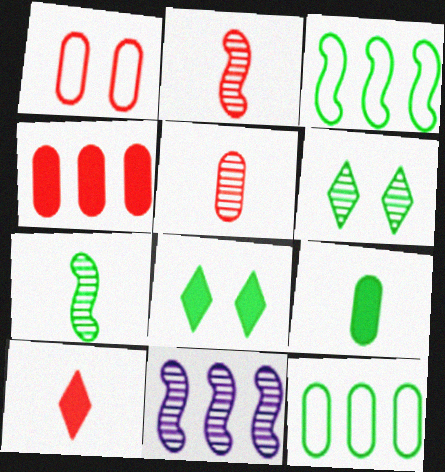[[1, 4, 5], 
[3, 6, 9], 
[5, 6, 11], 
[7, 8, 12]]